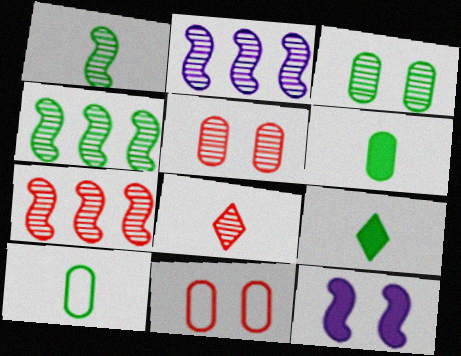[[1, 9, 10], 
[2, 3, 8], 
[2, 4, 7], 
[2, 9, 11], 
[5, 7, 8]]